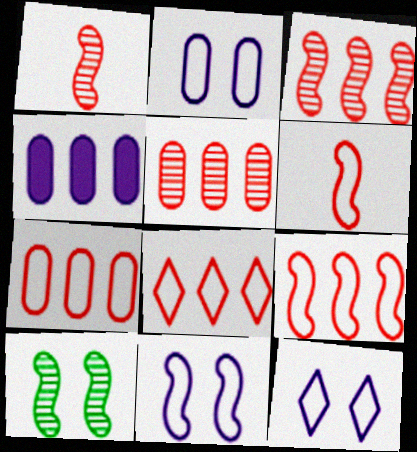[[2, 11, 12], 
[7, 8, 9]]